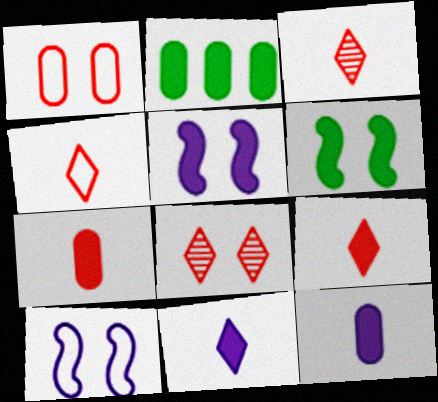[[2, 3, 10], 
[2, 5, 9], 
[3, 4, 9]]